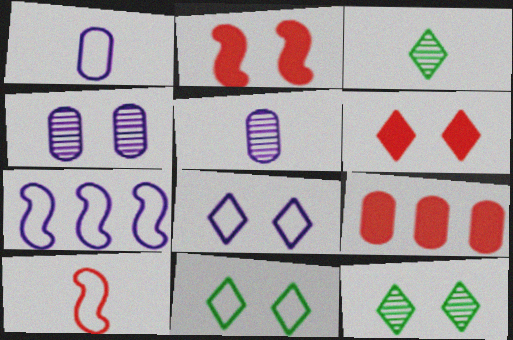[[1, 7, 8], 
[2, 4, 11], 
[6, 8, 12]]